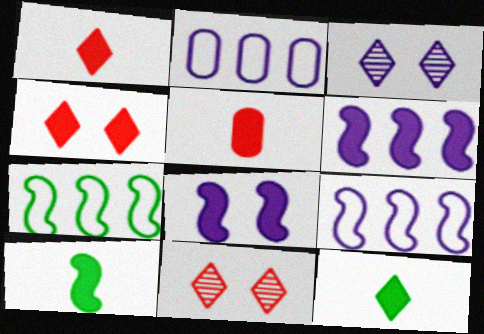[[2, 10, 11], 
[3, 5, 7]]